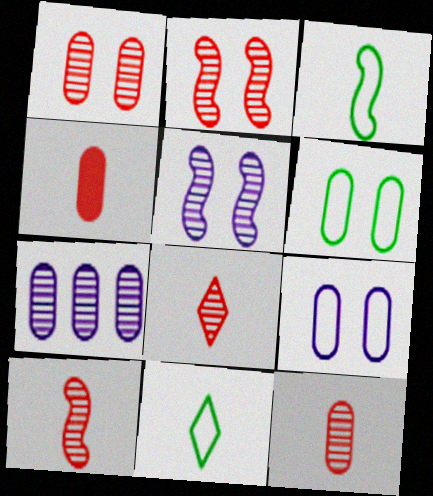[[4, 6, 7], 
[8, 10, 12]]